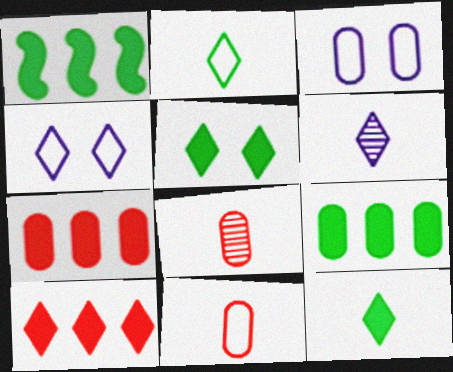[[1, 4, 8], 
[3, 8, 9]]